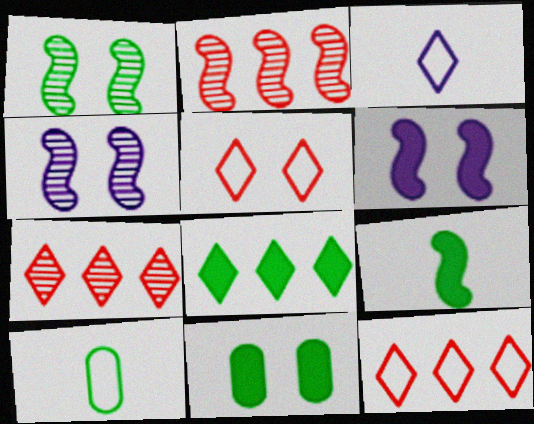[[1, 8, 10], 
[2, 3, 11], 
[4, 5, 11], 
[6, 7, 10], 
[8, 9, 11]]